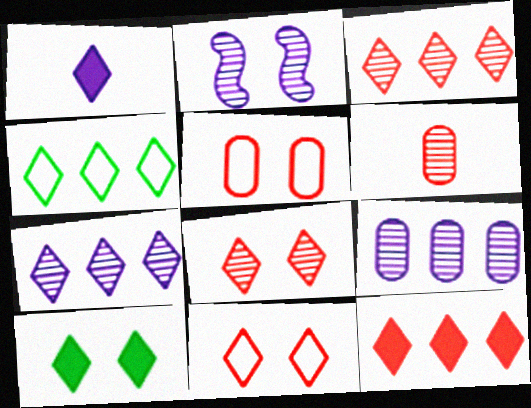[[1, 4, 8], 
[1, 10, 12], 
[2, 5, 10], 
[4, 7, 12]]